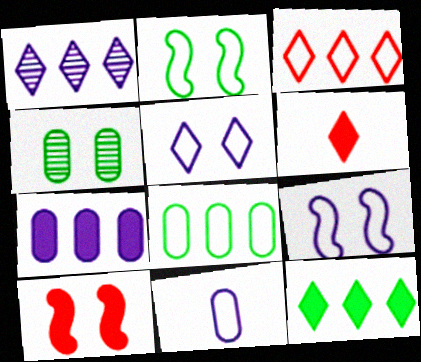[[1, 3, 12], 
[2, 3, 11], 
[4, 5, 10]]